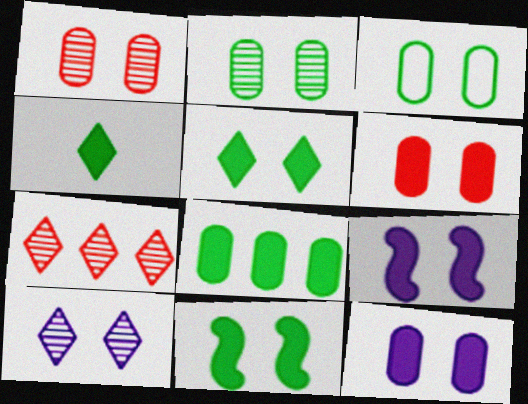[[1, 3, 12], 
[4, 8, 11], 
[5, 6, 9]]